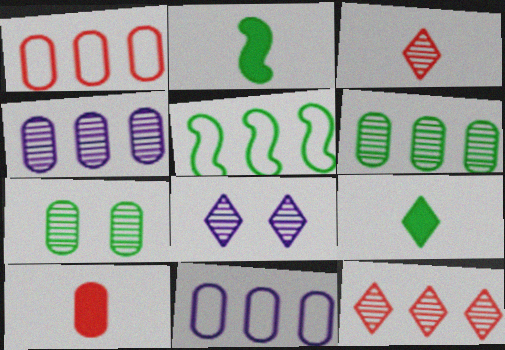[[1, 2, 8], 
[5, 7, 9], 
[5, 8, 10], 
[7, 10, 11]]